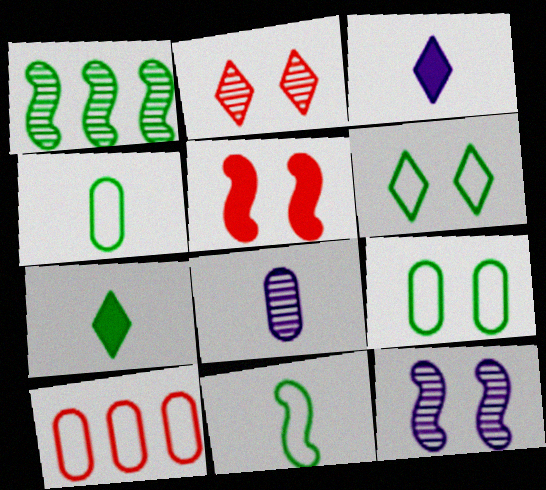[[1, 2, 8], 
[1, 7, 9], 
[7, 10, 12]]